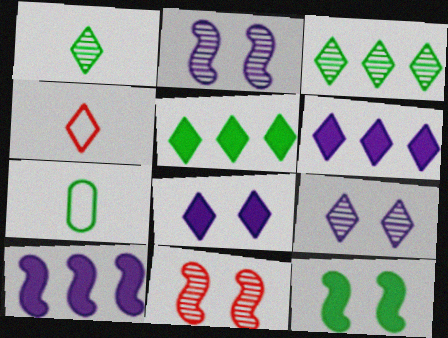[[3, 4, 8], 
[3, 7, 12], 
[4, 5, 9], 
[6, 7, 11]]